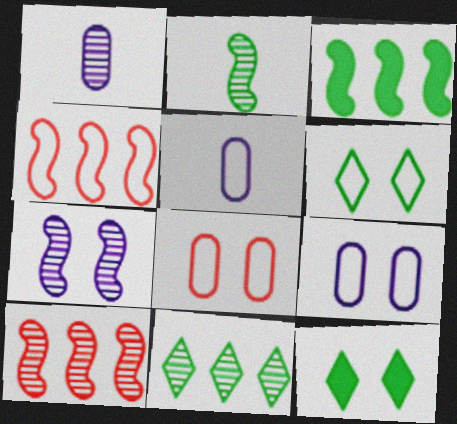[[1, 4, 12], 
[2, 7, 10], 
[4, 5, 6], 
[5, 10, 12], 
[7, 8, 12]]